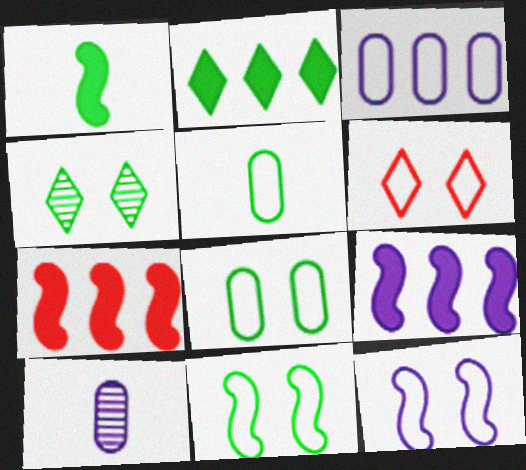[[6, 8, 12]]